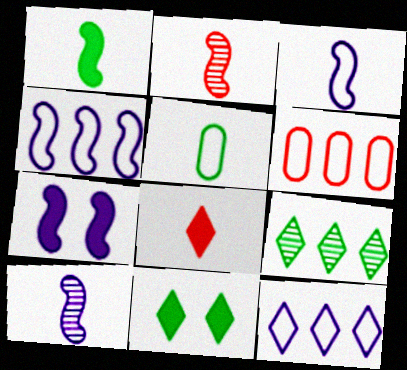[[1, 2, 3], 
[4, 7, 10], 
[5, 8, 10], 
[6, 10, 11]]